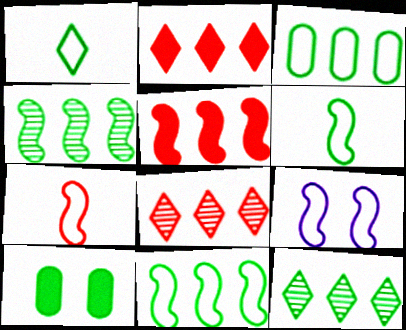[[1, 4, 10], 
[6, 10, 12], 
[7, 9, 11]]